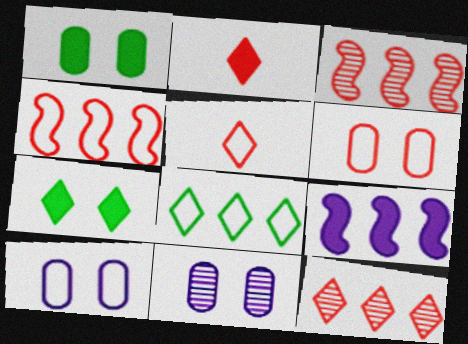[[1, 2, 9], 
[1, 6, 11], 
[2, 3, 6], 
[4, 5, 6]]